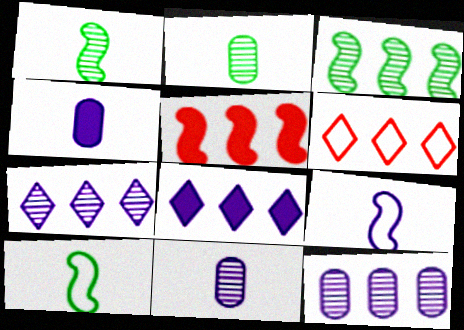[]